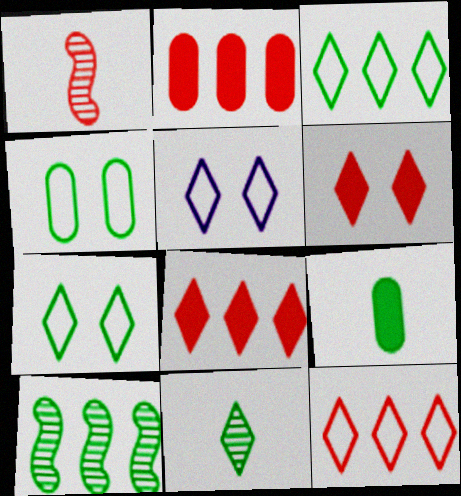[[5, 8, 11], 
[7, 9, 10]]